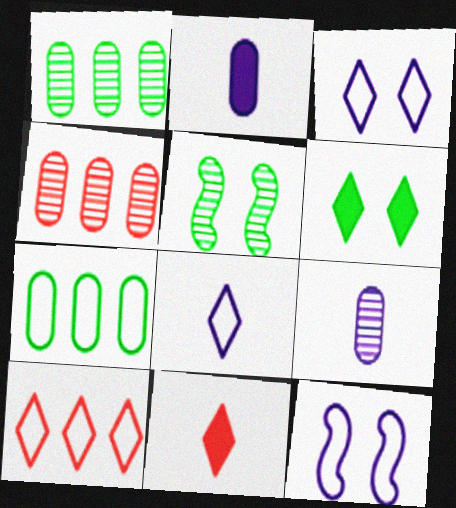[[1, 11, 12], 
[2, 5, 10]]